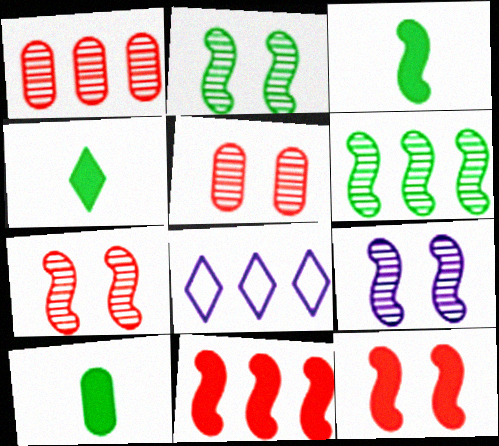[[2, 7, 9], 
[3, 4, 10], 
[3, 5, 8], 
[7, 8, 10]]